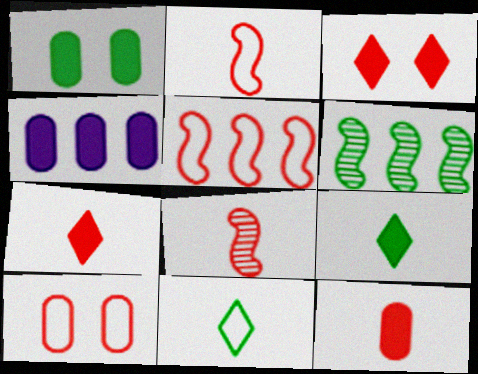[[1, 4, 12], 
[1, 6, 11]]